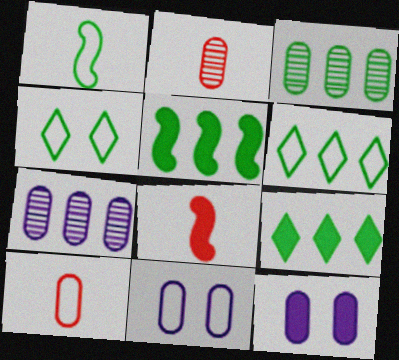[[3, 5, 6], 
[3, 10, 12], 
[4, 7, 8], 
[8, 9, 12]]